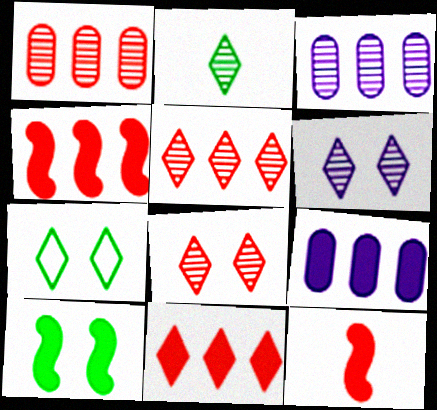[[2, 5, 6], 
[3, 7, 12]]